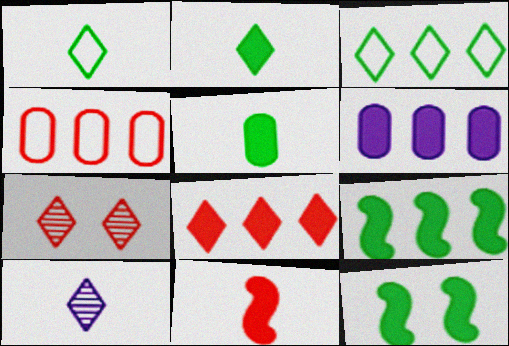[[4, 7, 11], 
[4, 10, 12], 
[6, 8, 9]]